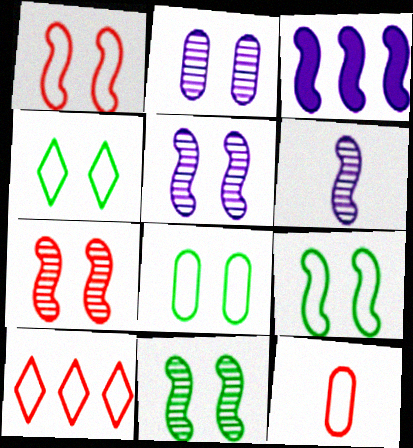[[1, 10, 12], 
[4, 8, 9], 
[5, 7, 11]]